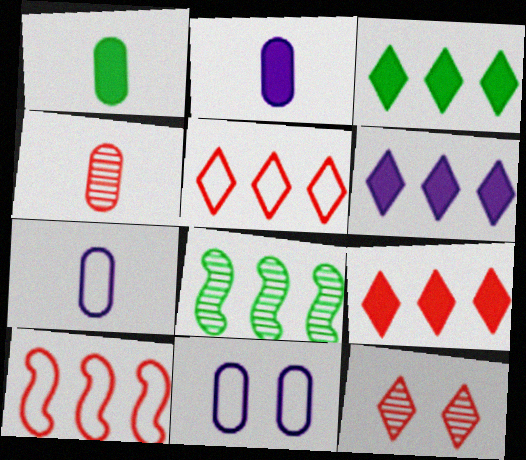[[1, 4, 7], 
[3, 6, 9]]